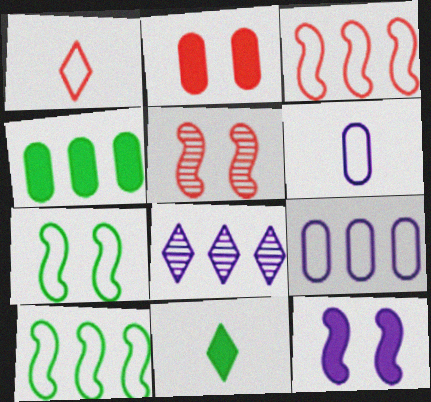[[1, 7, 9], 
[3, 4, 8], 
[5, 7, 12], 
[5, 9, 11], 
[6, 8, 12]]